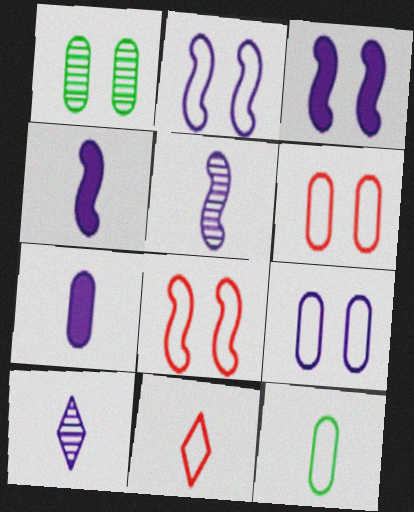[]